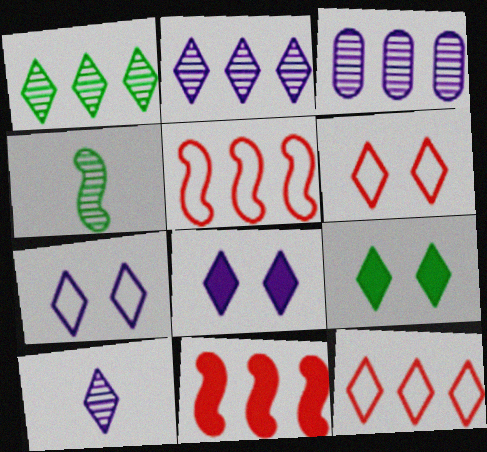[[9, 10, 12]]